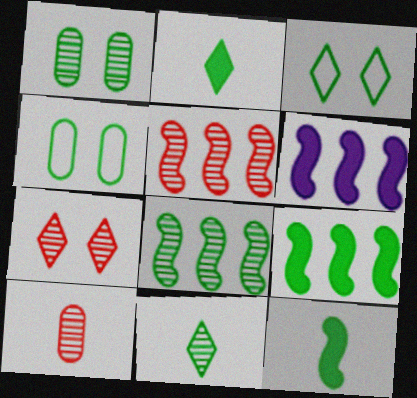[[1, 8, 11], 
[2, 4, 8], 
[3, 6, 10], 
[4, 9, 11], 
[5, 7, 10]]